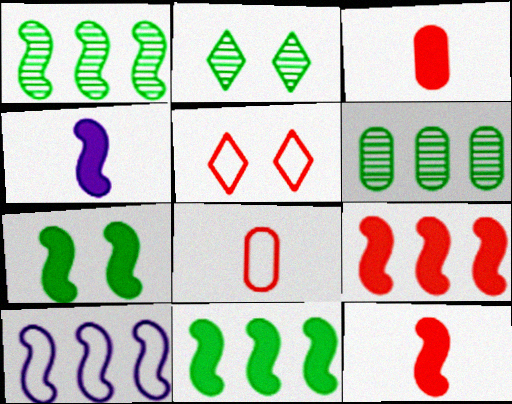[[1, 9, 10], 
[2, 3, 10], 
[4, 5, 6], 
[4, 7, 9]]